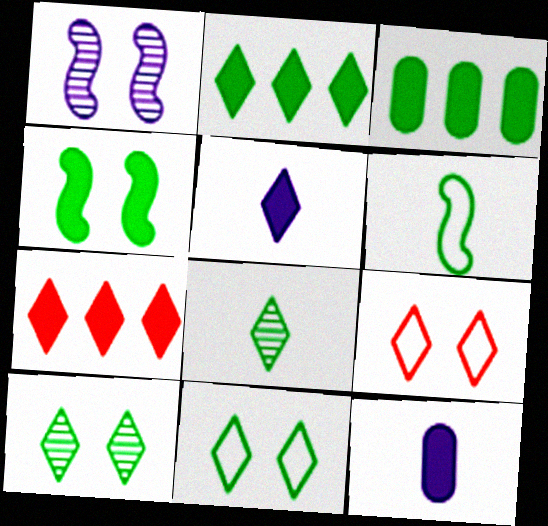[[2, 8, 11], 
[3, 6, 10], 
[4, 7, 12]]